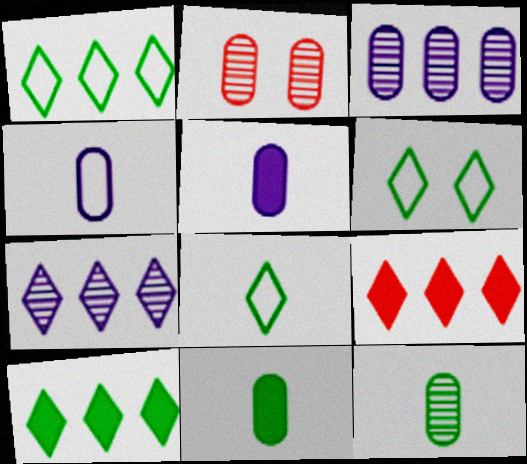[[1, 6, 8], 
[1, 7, 9], 
[2, 3, 12]]